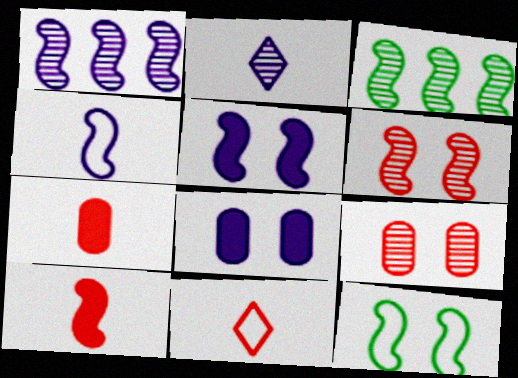[[1, 4, 5], 
[1, 10, 12], 
[2, 3, 9], 
[3, 8, 11], 
[5, 6, 12]]